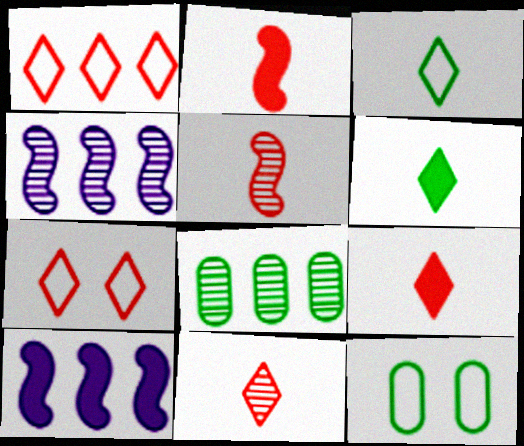[[1, 8, 10], 
[4, 9, 12], 
[10, 11, 12]]